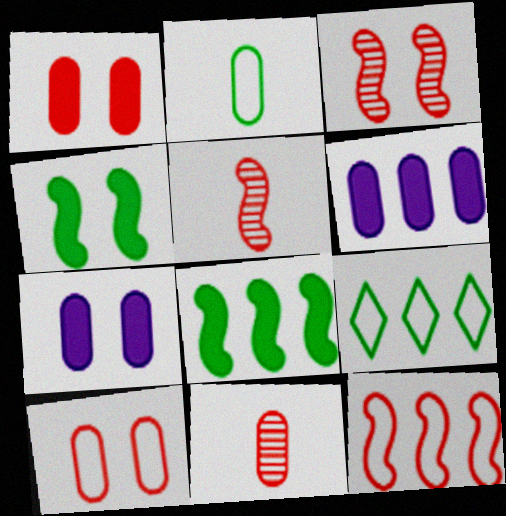[[5, 7, 9]]